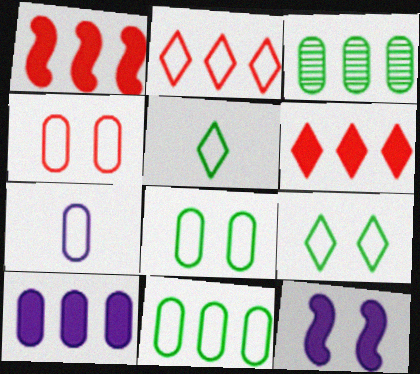[[4, 7, 11]]